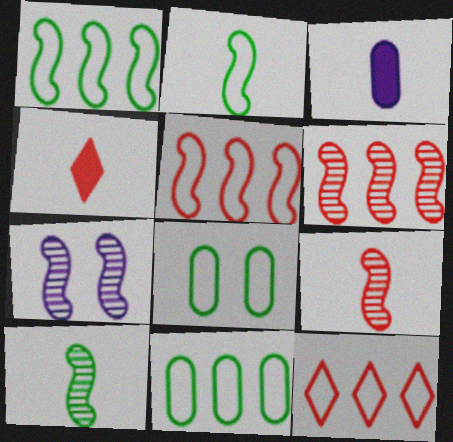[[4, 7, 11], 
[6, 7, 10]]